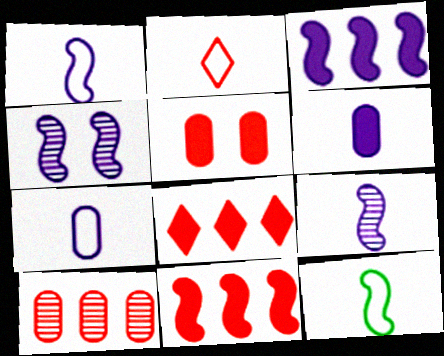[[1, 3, 4], 
[2, 7, 12], 
[4, 11, 12]]